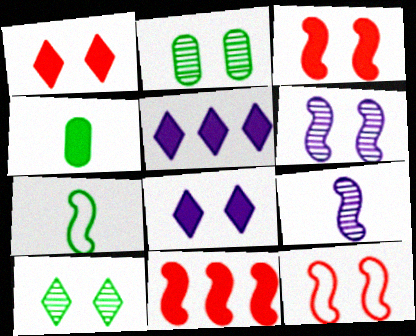[[2, 8, 12], 
[3, 4, 5], 
[4, 8, 11], 
[6, 7, 11]]